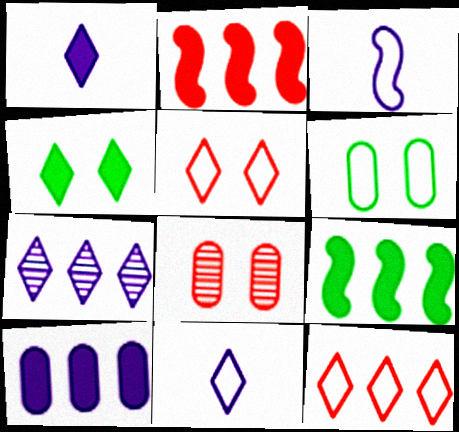[[3, 6, 12], 
[8, 9, 11]]